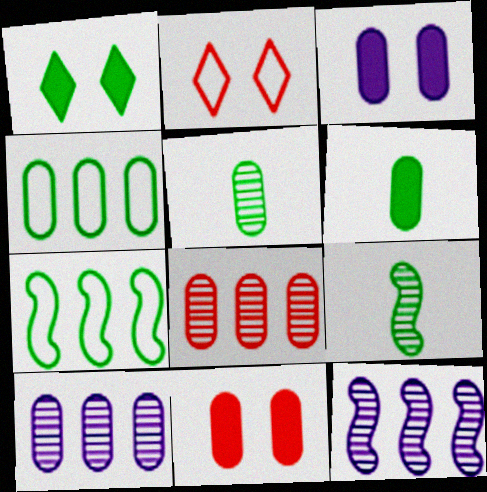[[1, 4, 9], 
[1, 5, 7], 
[2, 6, 12]]